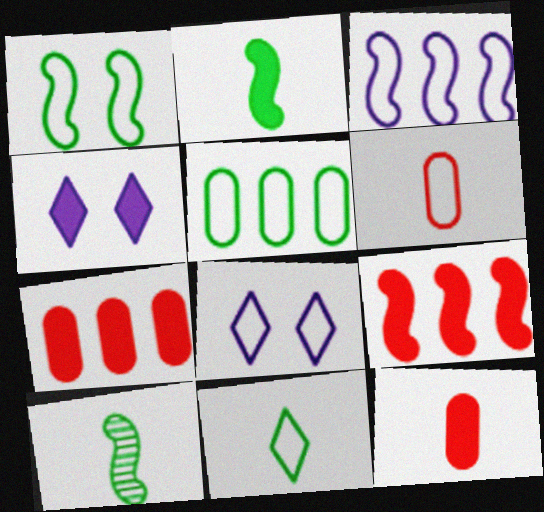[[1, 5, 11], 
[2, 4, 7], 
[7, 8, 10]]